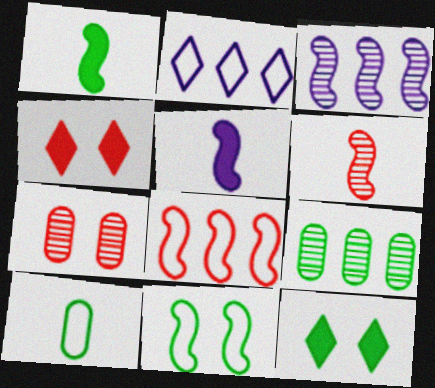[[1, 2, 7], 
[3, 4, 10]]